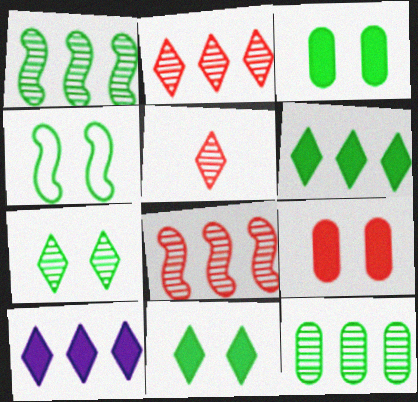[[3, 4, 7]]